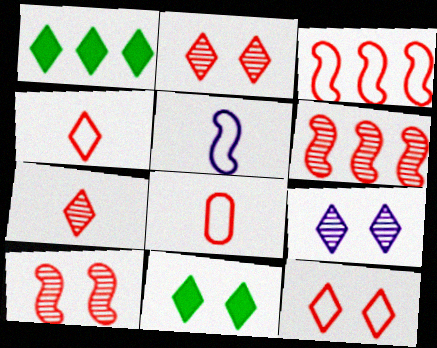[[1, 4, 9], 
[3, 8, 12], 
[9, 11, 12]]